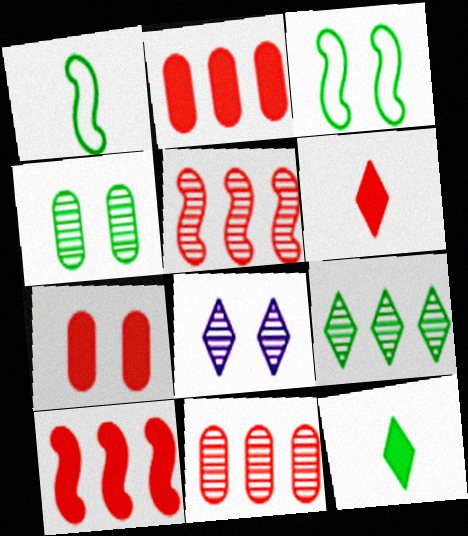[[1, 2, 8], 
[3, 7, 8], 
[6, 7, 10]]